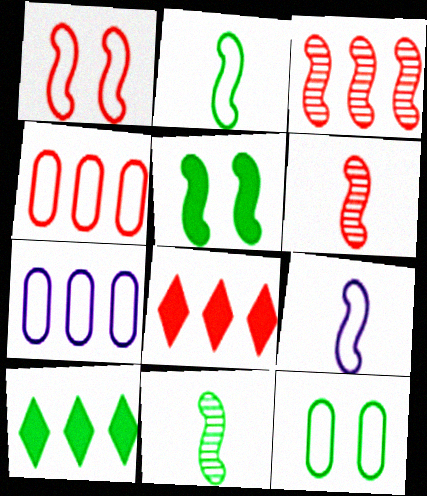[[3, 4, 8], 
[3, 5, 9], 
[3, 7, 10], 
[10, 11, 12]]